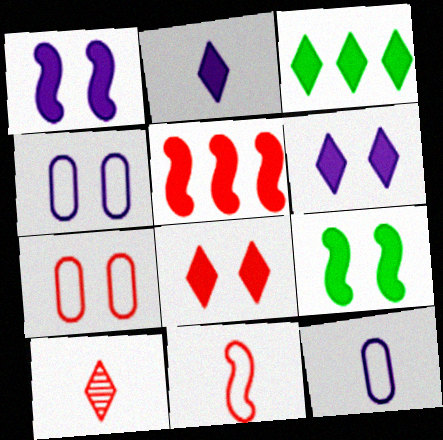[[2, 3, 8], 
[5, 7, 10]]